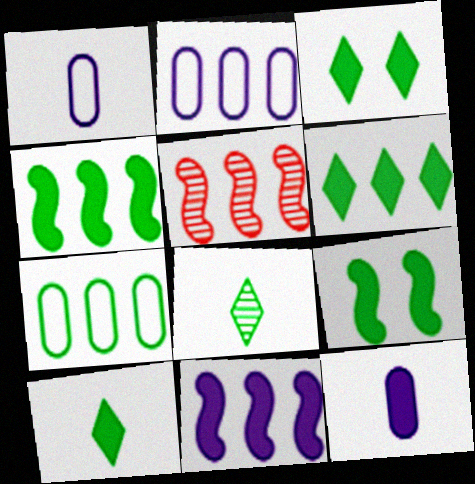[[1, 3, 5], 
[2, 5, 6], 
[3, 6, 10], 
[7, 8, 9]]